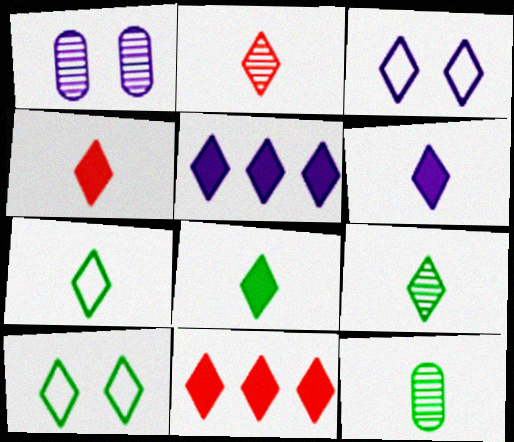[[2, 5, 10], 
[2, 6, 7], 
[3, 9, 11], 
[4, 6, 8], 
[7, 8, 9]]